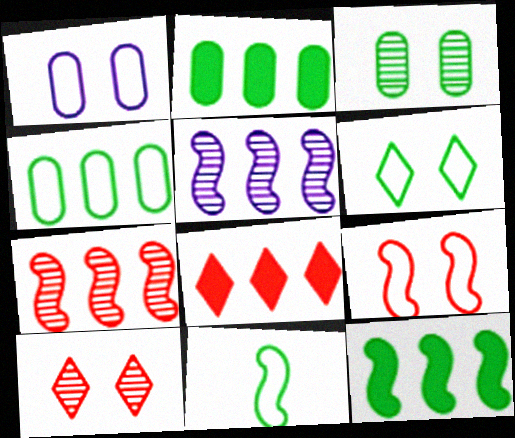[[1, 6, 9], 
[4, 5, 8], 
[4, 6, 11]]